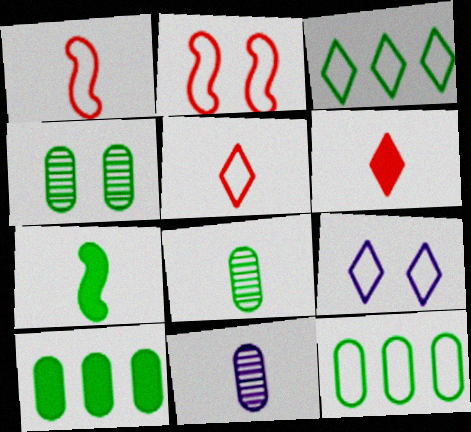[[1, 9, 12], 
[3, 4, 7], 
[3, 5, 9], 
[5, 7, 11]]